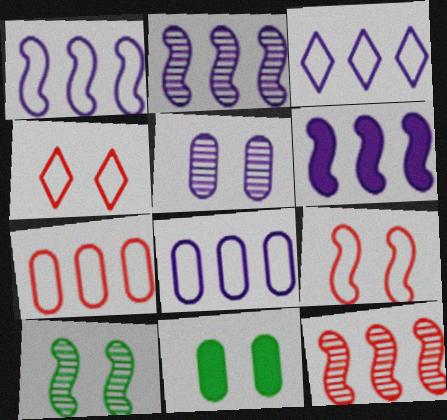[[1, 2, 6], 
[1, 3, 8]]